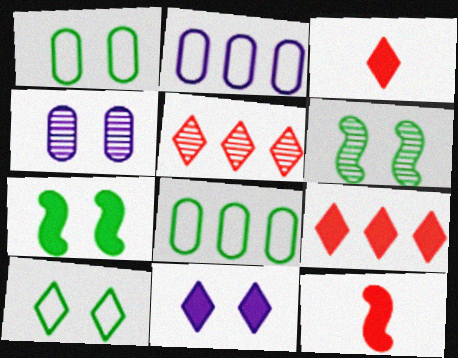[[2, 3, 6]]